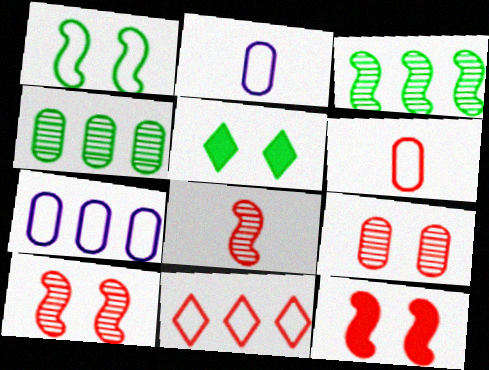[[1, 2, 11], 
[5, 7, 8]]